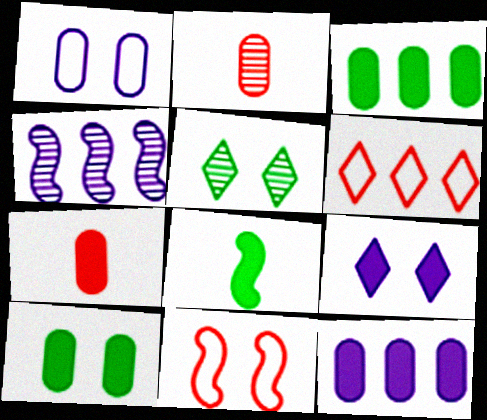[[1, 2, 3], 
[2, 4, 5], 
[3, 4, 6], 
[4, 8, 11], 
[7, 10, 12]]